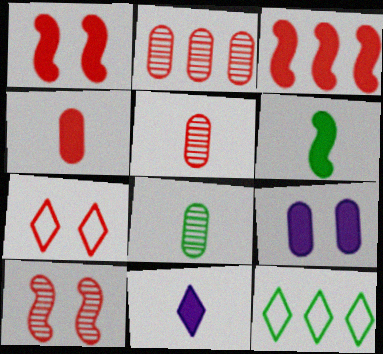[[3, 5, 7], 
[4, 6, 11]]